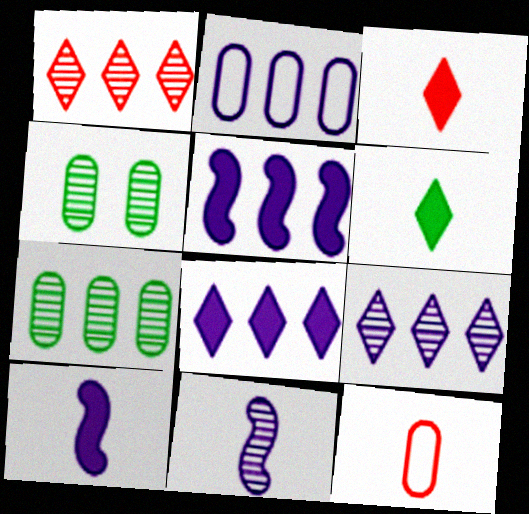[[1, 4, 11], 
[2, 5, 9], 
[6, 11, 12]]